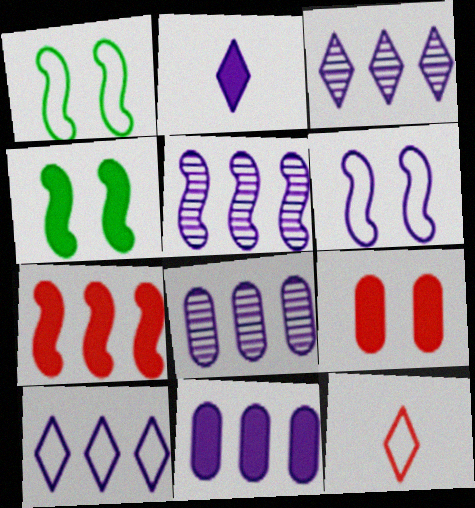[[2, 6, 8], 
[3, 5, 8], 
[4, 8, 12], 
[5, 10, 11]]